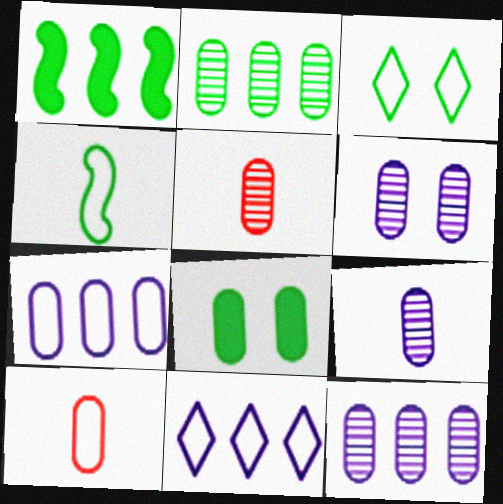[[2, 5, 6], 
[5, 7, 8], 
[6, 9, 12], 
[8, 10, 12]]